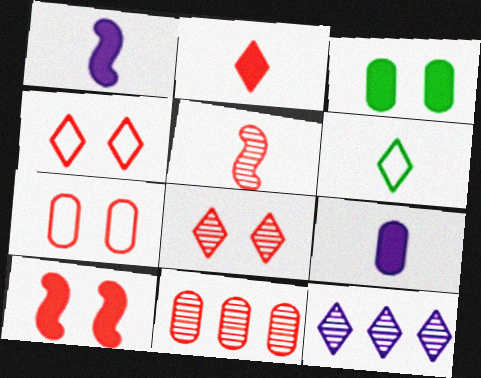[[5, 6, 9], 
[5, 8, 11], 
[7, 8, 10]]